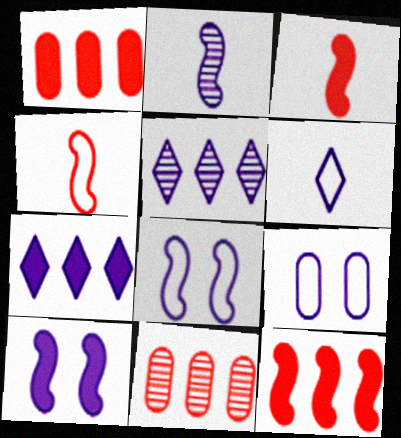[[2, 7, 9]]